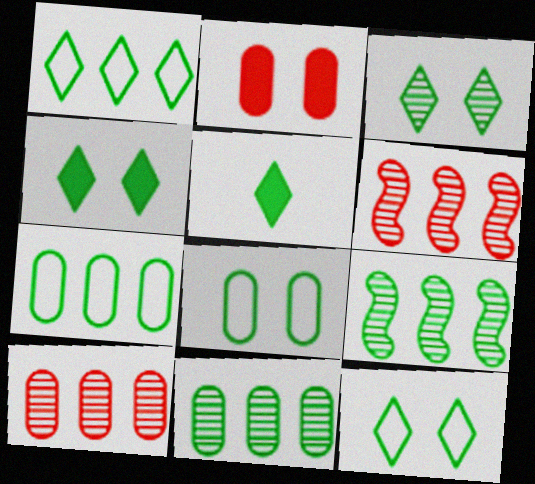[[1, 3, 5], 
[3, 4, 12], 
[5, 8, 9]]